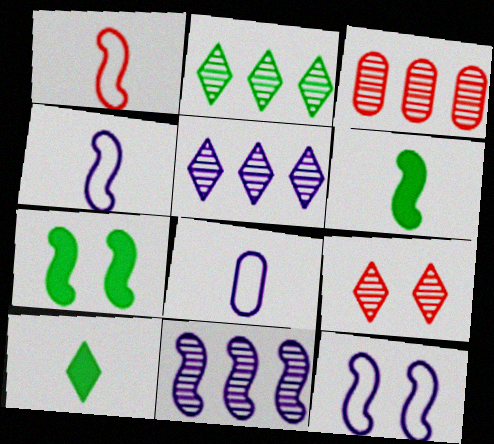[[1, 7, 11], 
[2, 3, 11], 
[3, 10, 12]]